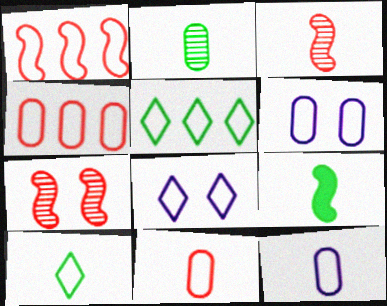[[1, 6, 10], 
[2, 9, 10]]